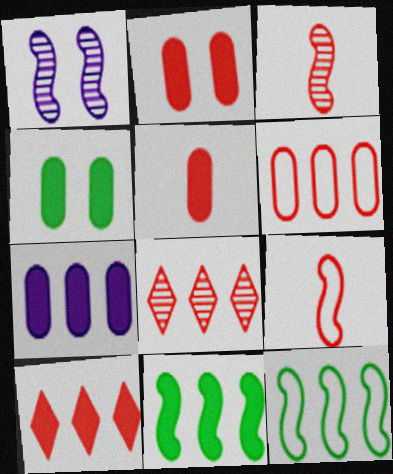[[1, 9, 11], 
[2, 8, 9], 
[4, 5, 7], 
[7, 8, 12], 
[7, 10, 11]]